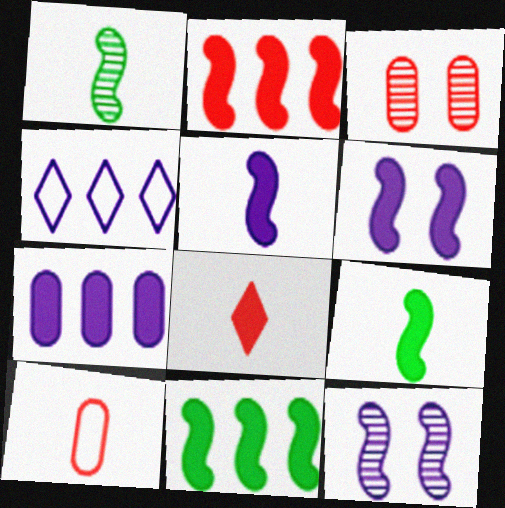[[2, 6, 9], 
[3, 4, 9]]